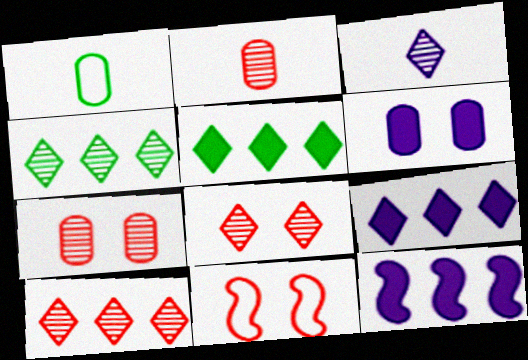[[1, 8, 12], 
[3, 4, 8]]